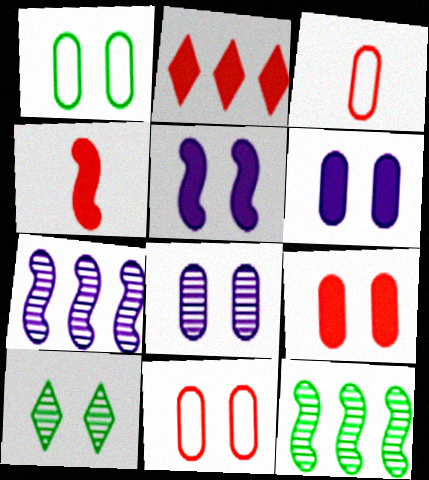[[1, 8, 9], 
[2, 4, 9], 
[5, 10, 11]]